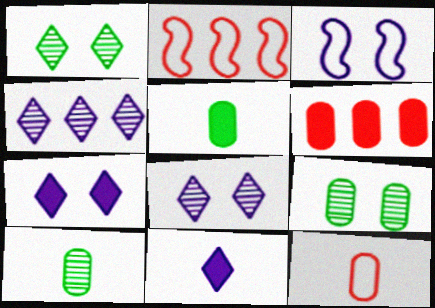[[2, 5, 8], 
[2, 7, 10], 
[2, 9, 11]]